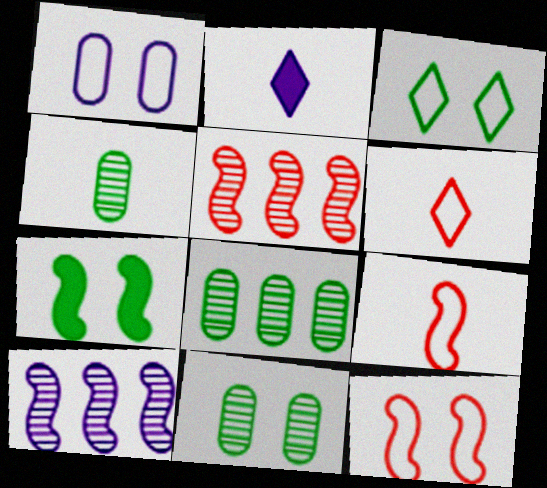[[1, 2, 10], 
[1, 3, 12], 
[2, 4, 9], 
[2, 8, 12], 
[3, 7, 11], 
[4, 8, 11], 
[7, 9, 10]]